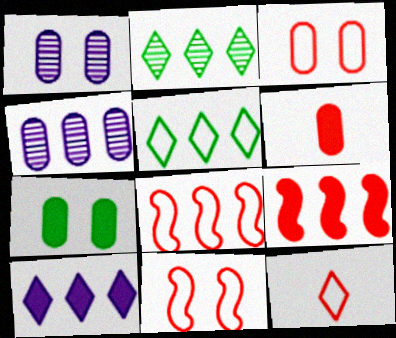[[1, 3, 7], 
[3, 8, 12], 
[4, 5, 9]]